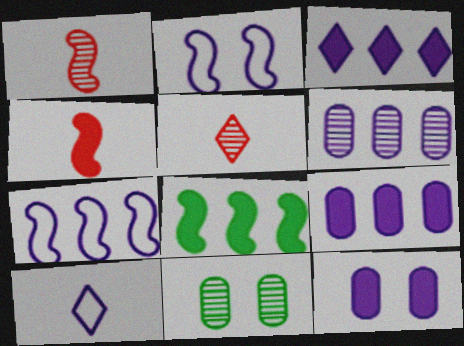[[1, 2, 8], 
[3, 6, 7]]